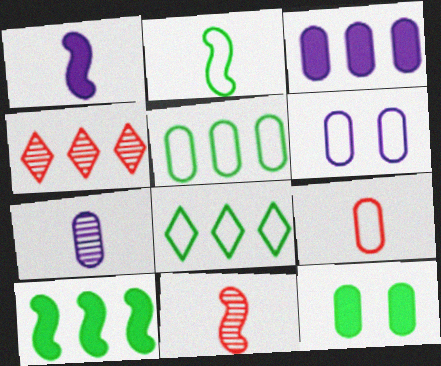[[1, 2, 11], 
[3, 6, 7], 
[5, 6, 9]]